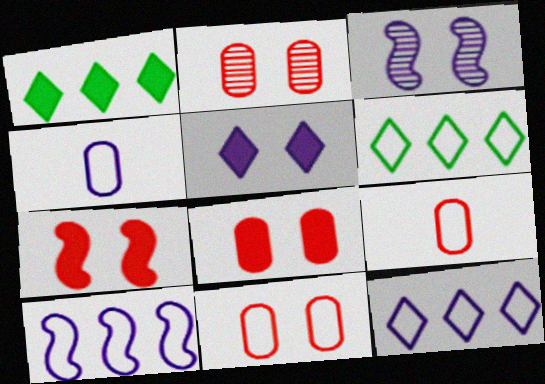[[1, 3, 9], 
[2, 8, 11]]